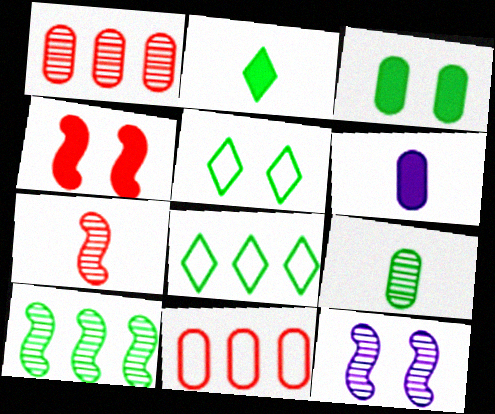[[2, 11, 12], 
[7, 10, 12]]